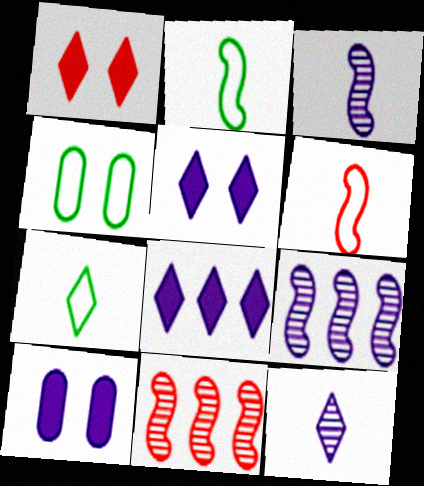[[7, 10, 11]]